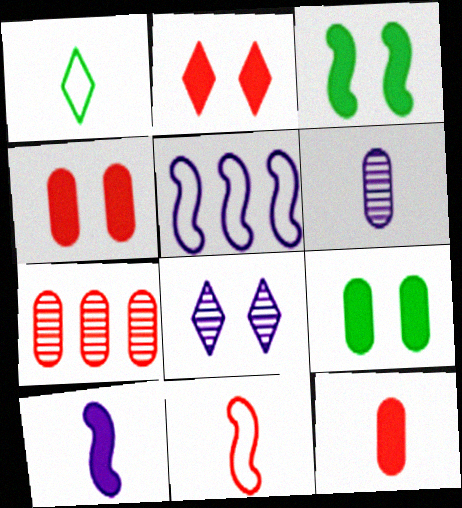[[2, 7, 11]]